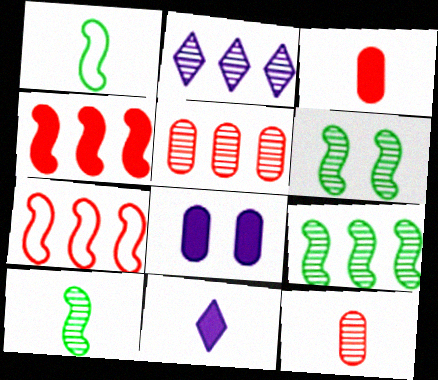[[1, 11, 12], 
[2, 5, 9], 
[2, 6, 12], 
[6, 9, 10]]